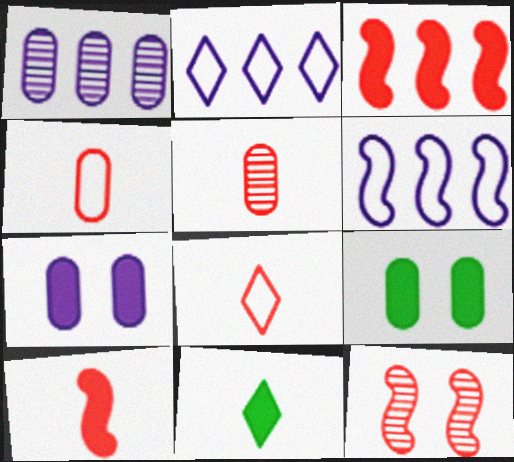[[1, 4, 9], 
[3, 7, 11], 
[5, 8, 10]]